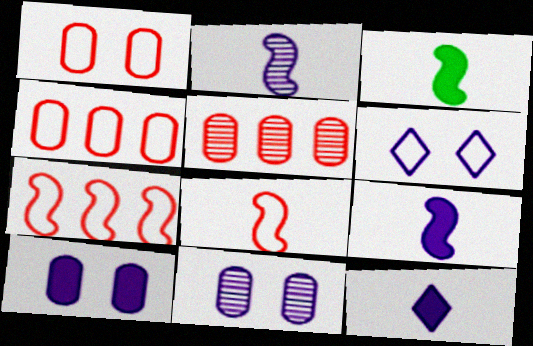[[2, 3, 8], 
[3, 5, 6]]